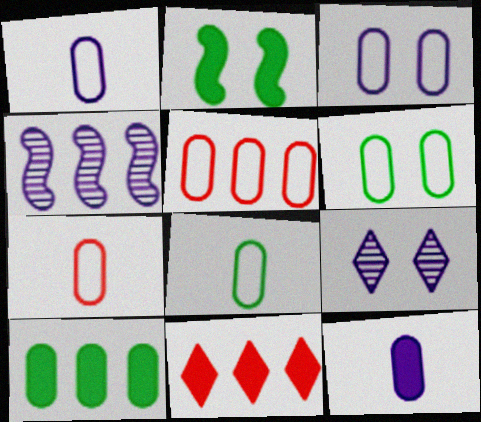[[1, 5, 6], 
[1, 7, 8], 
[2, 11, 12], 
[3, 5, 8]]